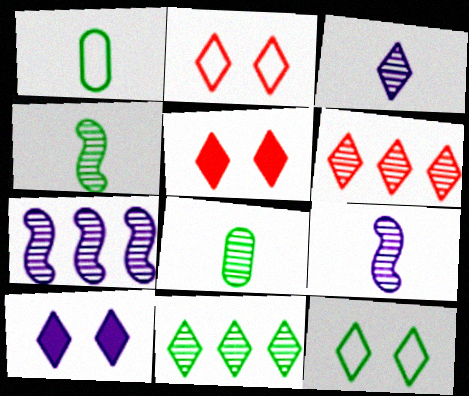[[1, 5, 7]]